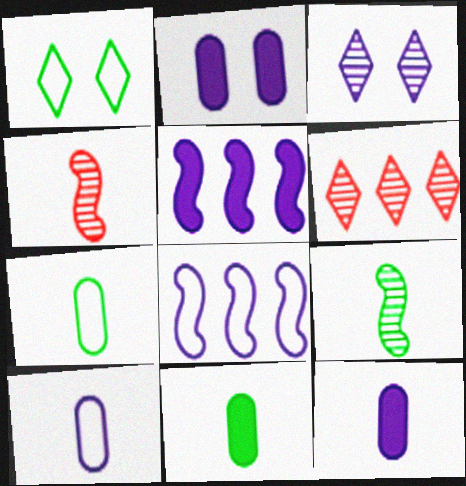[[3, 5, 10], 
[3, 8, 12]]